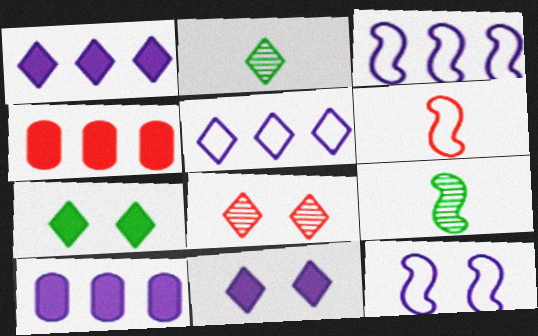[[2, 4, 12], 
[4, 6, 8]]